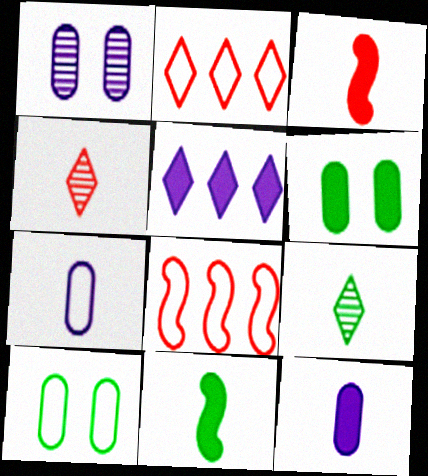[[1, 2, 11], 
[3, 5, 6], 
[3, 7, 9], 
[4, 7, 11]]